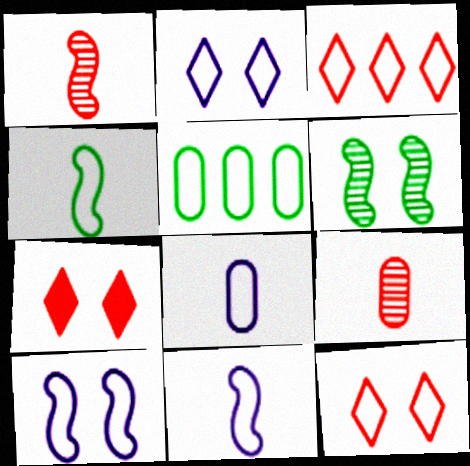[[5, 11, 12]]